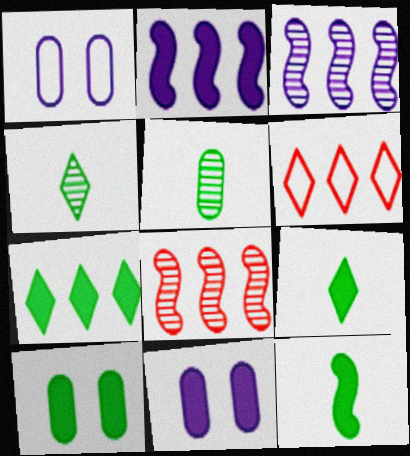[[1, 8, 9], 
[7, 10, 12]]